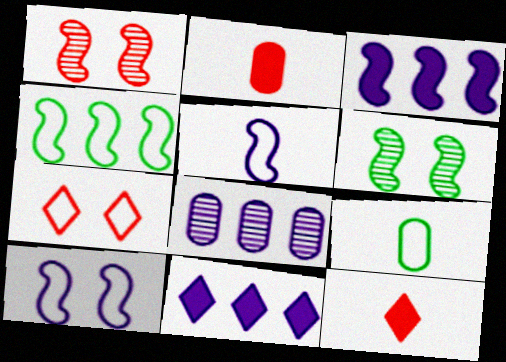[[1, 9, 11]]